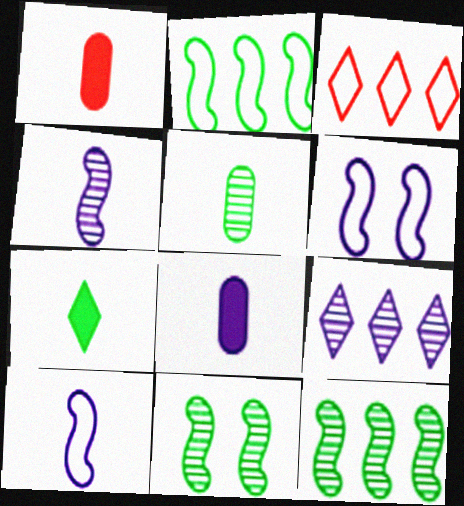[[3, 8, 11], 
[6, 8, 9]]